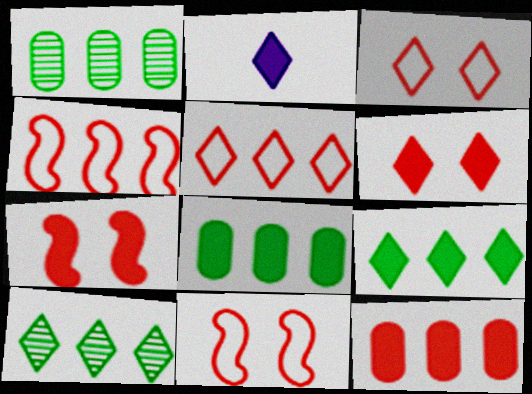[[1, 2, 11], 
[2, 3, 10], 
[2, 6, 9], 
[2, 7, 8]]